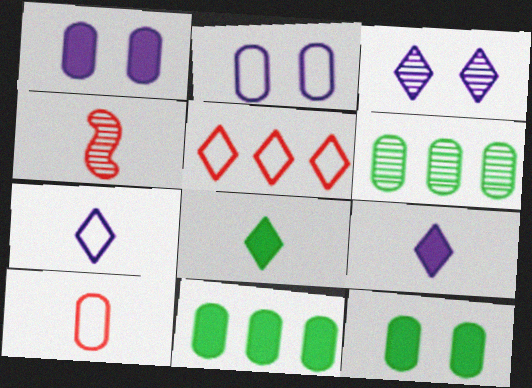[[1, 6, 10], 
[3, 4, 6], 
[3, 5, 8]]